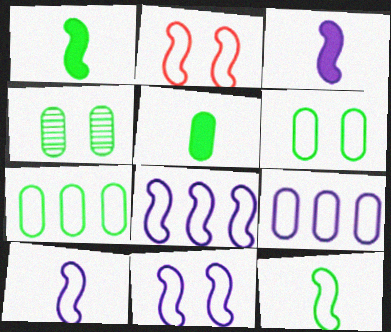[[2, 8, 12], 
[4, 5, 7], 
[8, 10, 11]]